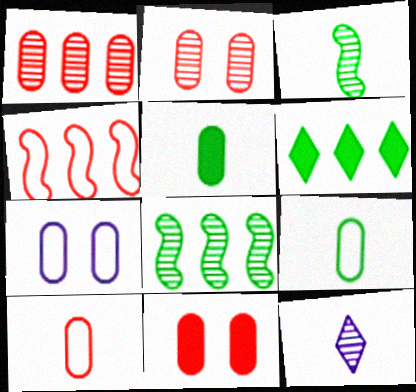[[1, 5, 7], 
[1, 10, 11], 
[2, 8, 12]]